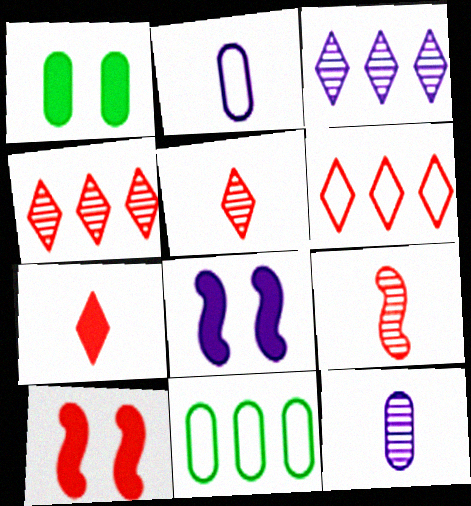[[2, 3, 8], 
[5, 8, 11]]